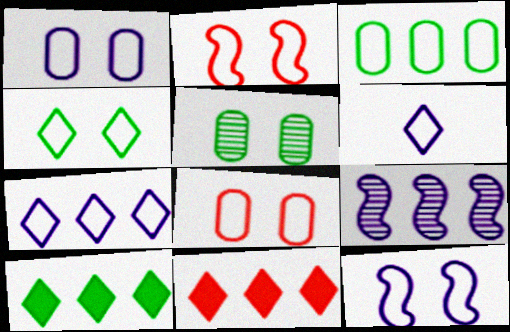[[1, 2, 4], 
[2, 3, 6], 
[3, 9, 11], 
[4, 8, 12]]